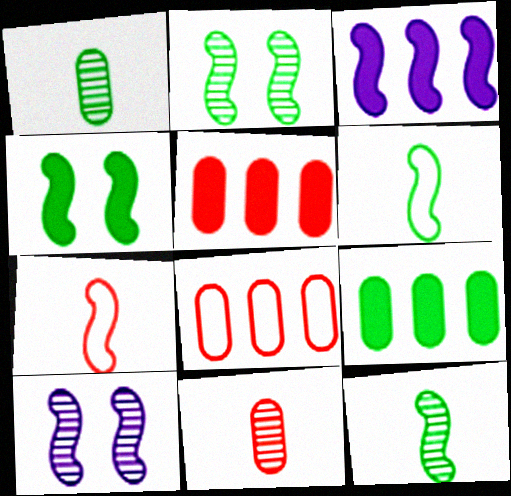[[2, 3, 7]]